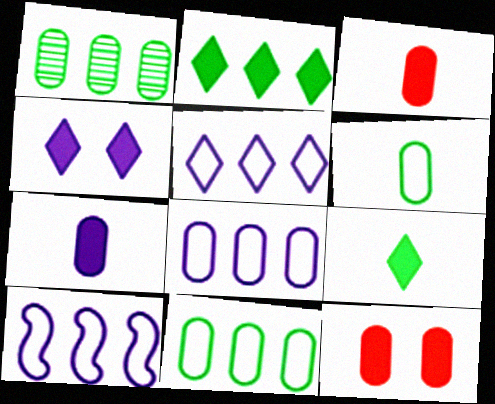[[5, 8, 10]]